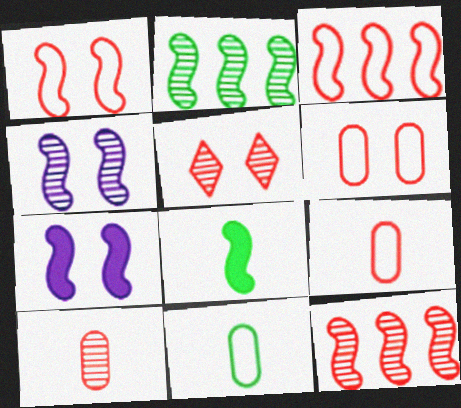[[3, 4, 8], 
[5, 10, 12]]